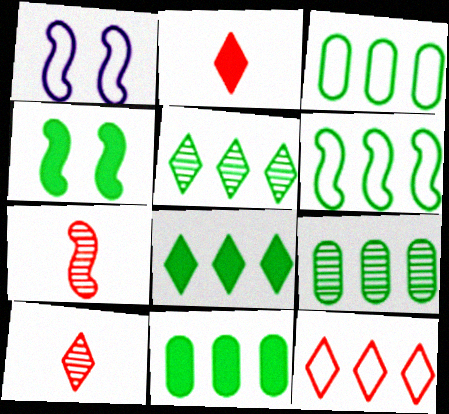[[1, 2, 9], 
[1, 10, 11], 
[3, 9, 11], 
[5, 6, 11], 
[6, 8, 9]]